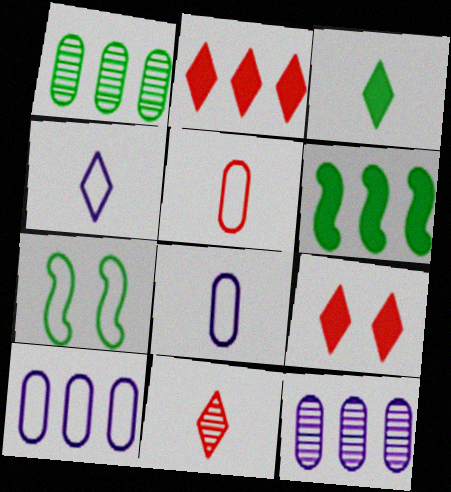[[1, 3, 7], 
[3, 4, 11]]